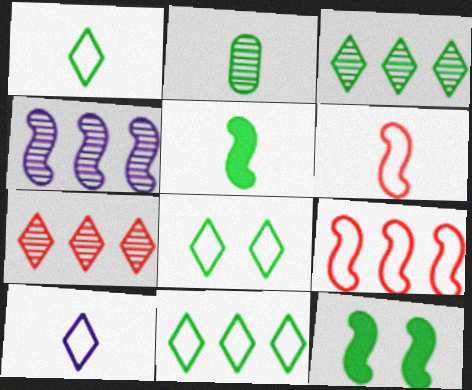[[1, 2, 5], 
[1, 8, 11], 
[2, 11, 12], 
[4, 6, 12]]